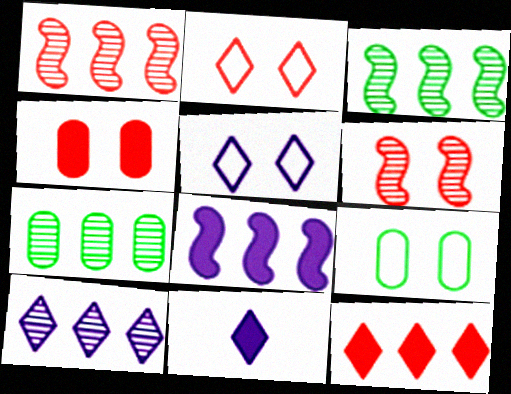[[1, 7, 10], 
[1, 9, 11], 
[2, 4, 6], 
[5, 10, 11]]